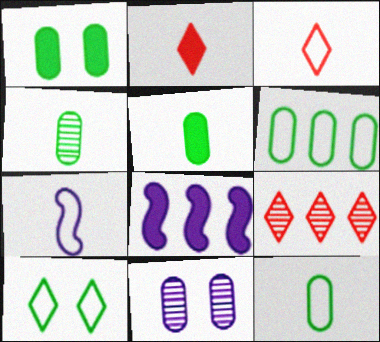[[1, 2, 8], 
[1, 4, 6], 
[1, 7, 9], 
[2, 4, 7], 
[3, 7, 12], 
[4, 5, 12], 
[6, 8, 9]]